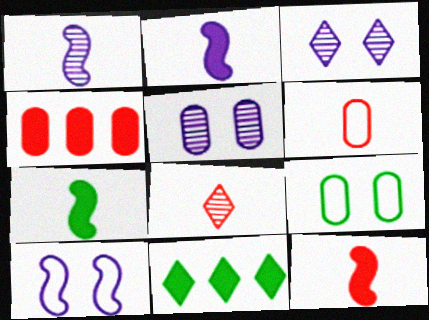[[2, 7, 12], 
[6, 8, 12]]